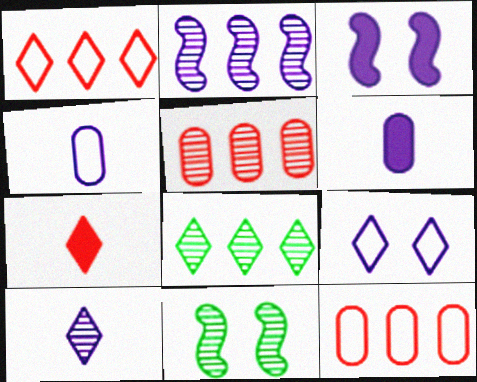[[1, 6, 11], 
[2, 5, 8], 
[2, 6, 9], 
[5, 10, 11], 
[7, 8, 9]]